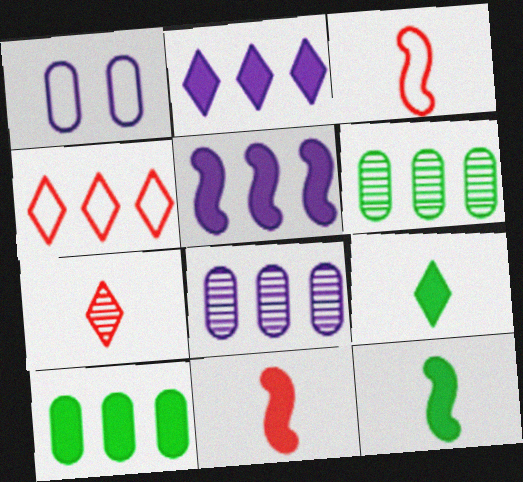[[4, 5, 6]]